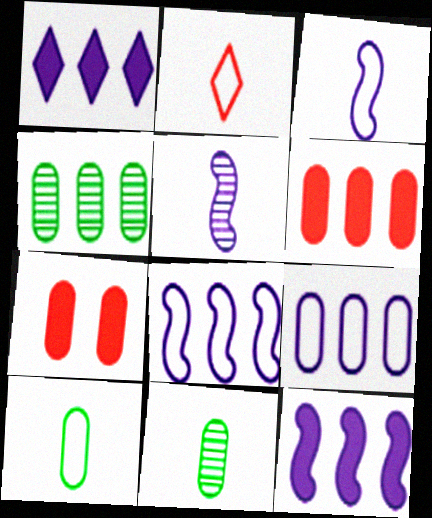[[2, 3, 10], 
[4, 6, 9], 
[7, 9, 11]]